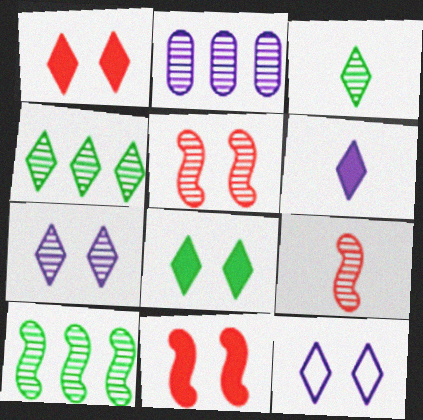[[2, 3, 5]]